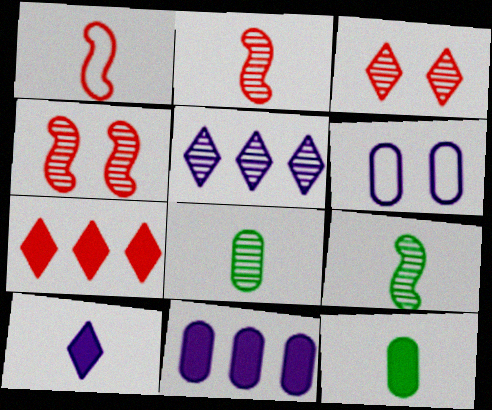[[1, 8, 10], 
[4, 5, 8], 
[6, 7, 9]]